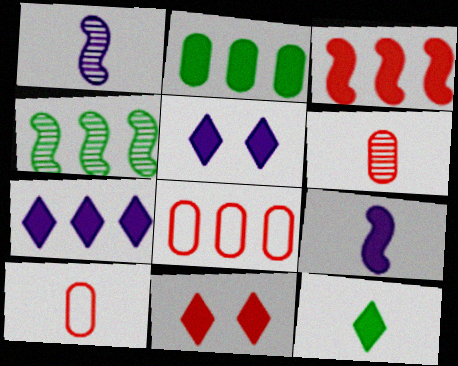[[1, 10, 12], 
[2, 3, 7], 
[2, 9, 11], 
[4, 5, 10], 
[4, 7, 8], 
[7, 11, 12]]